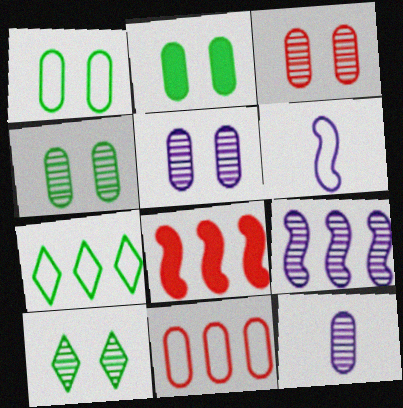[[1, 2, 4], 
[2, 11, 12], 
[3, 4, 5]]